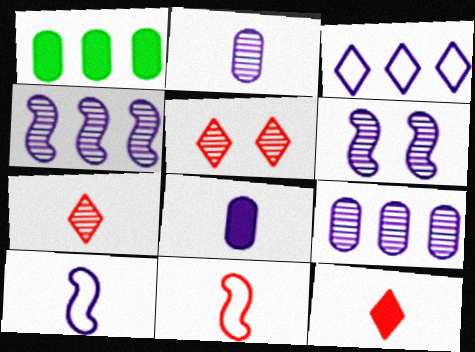[[1, 5, 10], 
[3, 6, 8]]